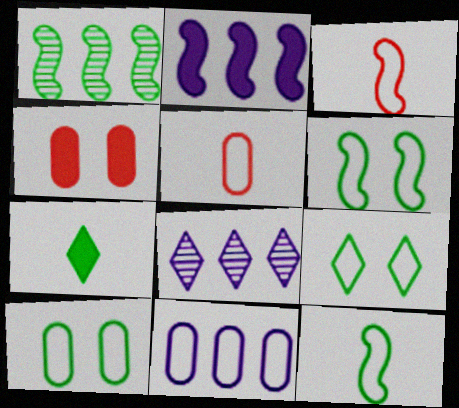[[1, 7, 10], 
[2, 4, 7], 
[2, 8, 11], 
[3, 9, 11], 
[4, 8, 12], 
[5, 10, 11], 
[6, 9, 10]]